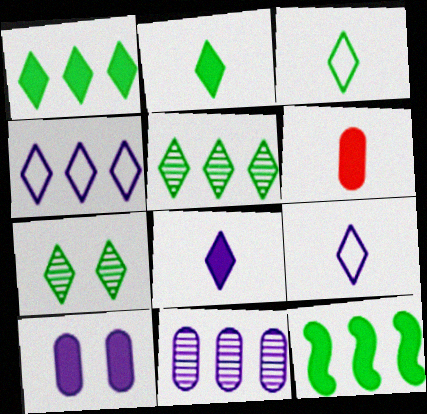[[1, 3, 7]]